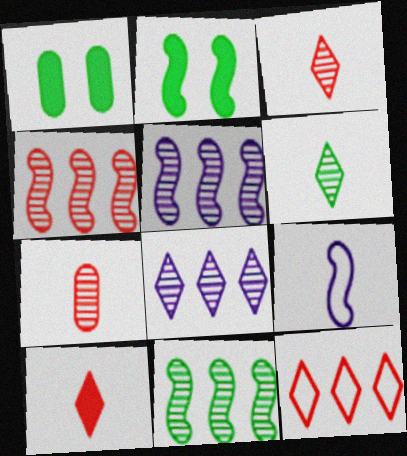[[2, 4, 9], 
[4, 5, 11]]